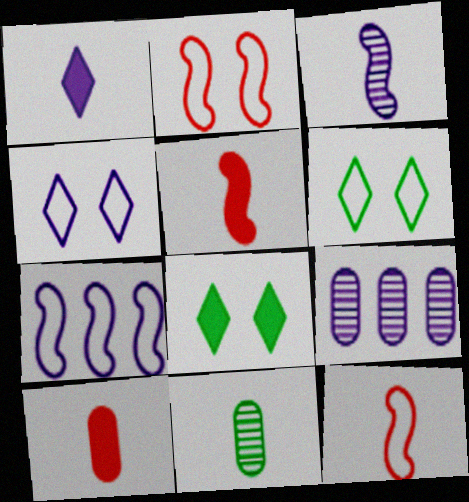[[1, 11, 12], 
[5, 6, 9], 
[8, 9, 12]]